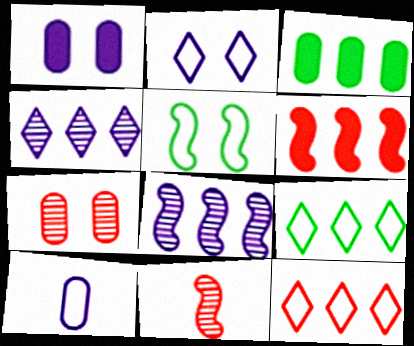[[1, 9, 11], 
[2, 3, 11], 
[3, 7, 10], 
[3, 8, 12], 
[5, 10, 12]]